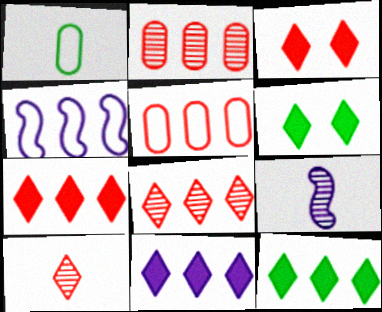[[2, 4, 12], 
[5, 6, 9], 
[7, 11, 12]]